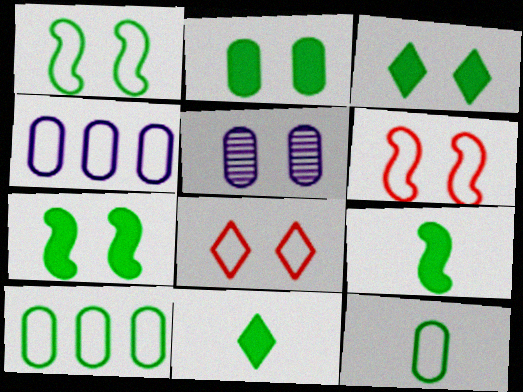[[2, 3, 7], 
[3, 5, 6], 
[5, 7, 8]]